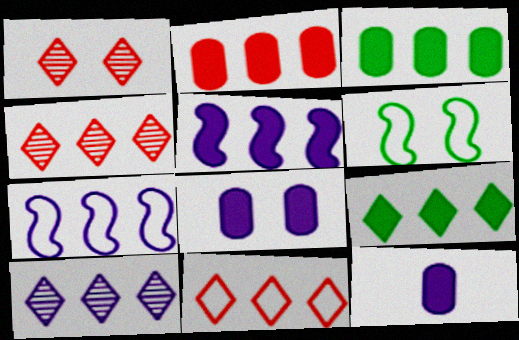[[1, 6, 8], 
[2, 5, 9], 
[3, 4, 7], 
[4, 6, 12], 
[9, 10, 11]]